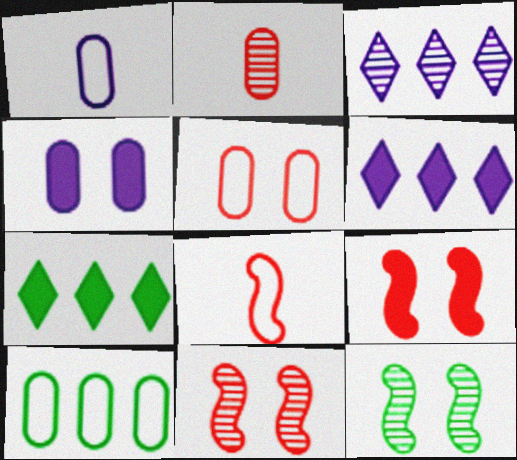[[1, 5, 10], 
[1, 7, 11], 
[2, 3, 12], 
[2, 4, 10]]